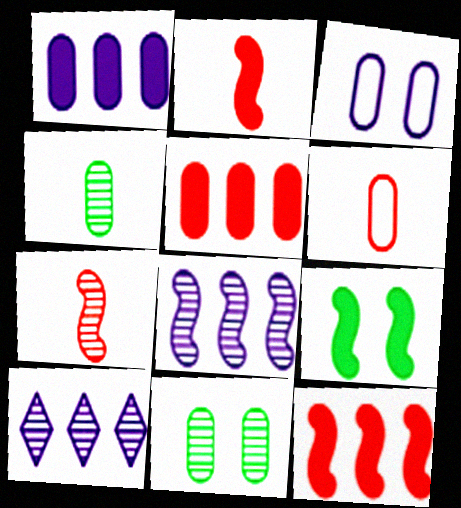[[1, 6, 11], 
[3, 4, 5], 
[6, 9, 10], 
[7, 10, 11]]